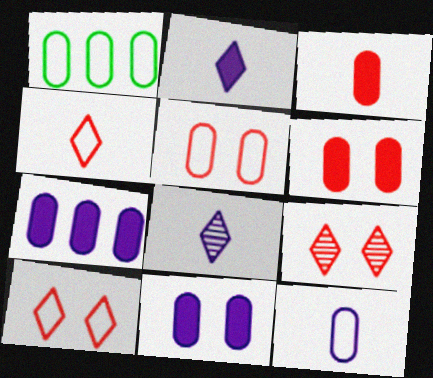[[1, 5, 12]]